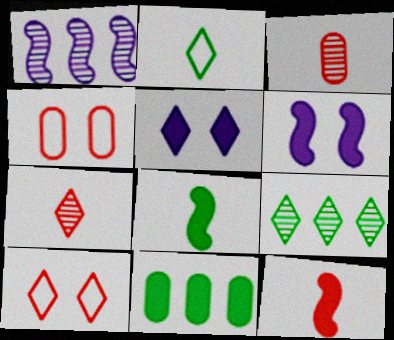[[5, 11, 12]]